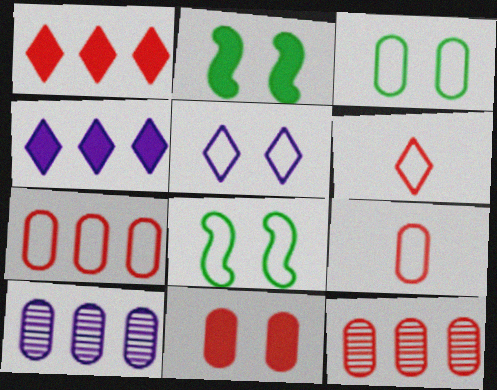[[2, 6, 10], 
[9, 11, 12]]